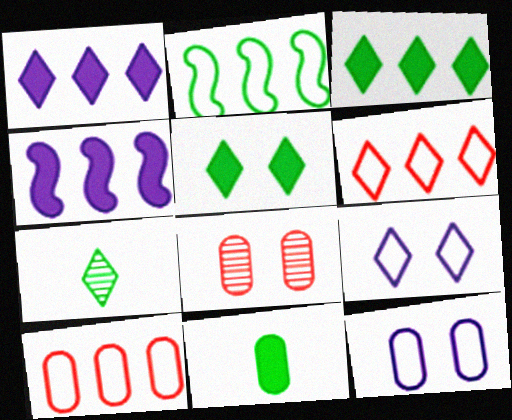[]